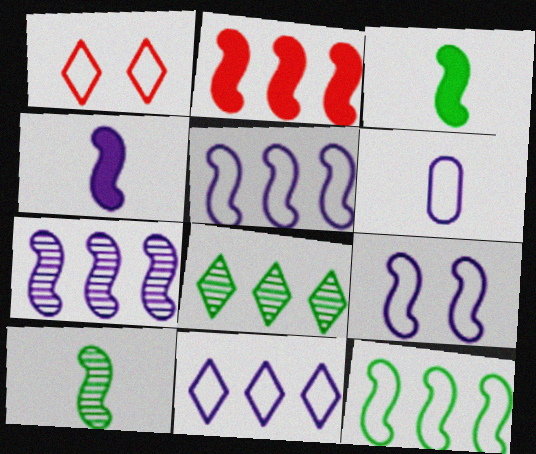[[1, 6, 12], 
[2, 7, 12], 
[2, 9, 10], 
[4, 7, 9], 
[6, 9, 11]]